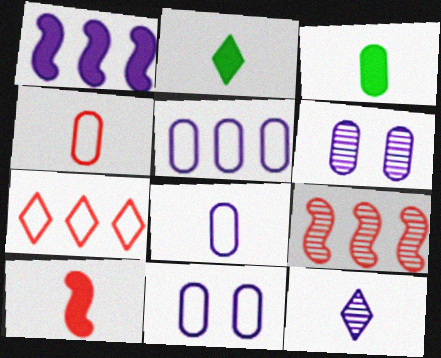[[1, 11, 12], 
[2, 9, 11], 
[5, 8, 11]]